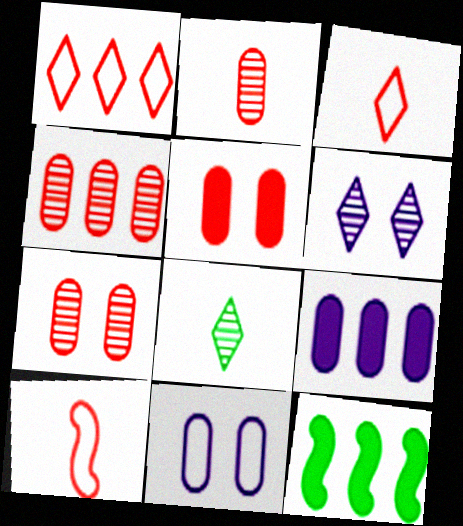[[2, 4, 7]]